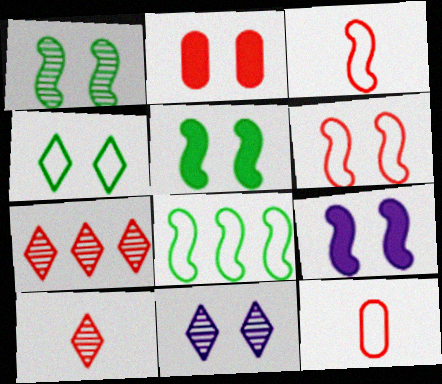[[1, 6, 9], 
[2, 3, 7]]